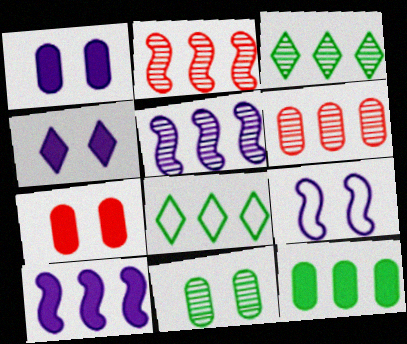[[3, 5, 6], 
[6, 8, 10]]